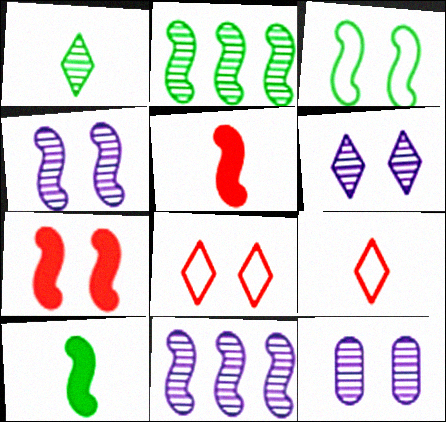[[2, 3, 10], 
[3, 4, 7], 
[3, 5, 11], 
[4, 6, 12]]